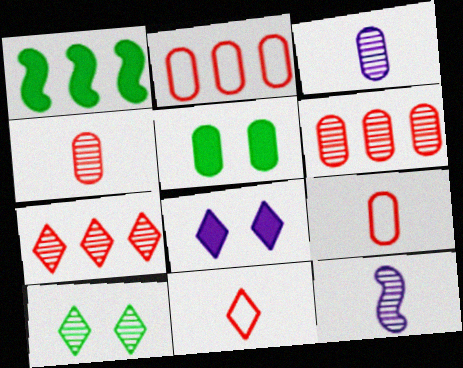[[2, 3, 5], 
[6, 10, 12]]